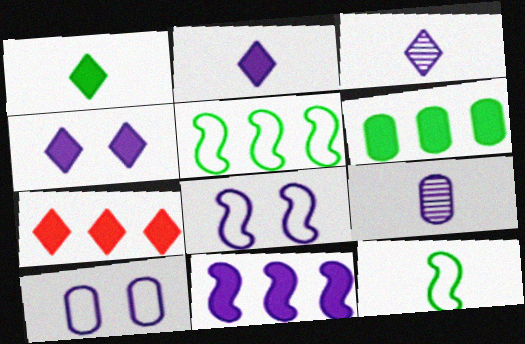[[1, 4, 7], 
[3, 10, 11], 
[6, 7, 11]]